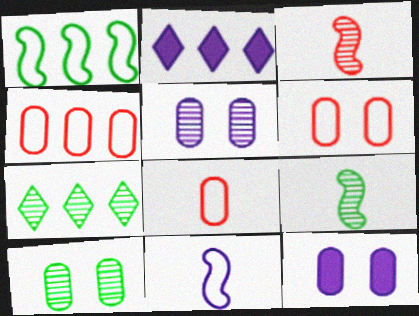[[2, 5, 11], 
[2, 6, 9], 
[3, 5, 7], 
[4, 6, 8], 
[6, 10, 12], 
[7, 9, 10]]